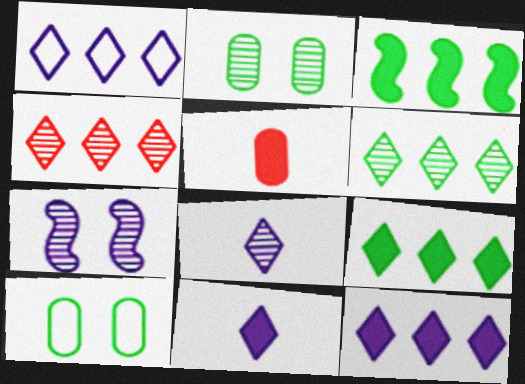[[1, 4, 9]]